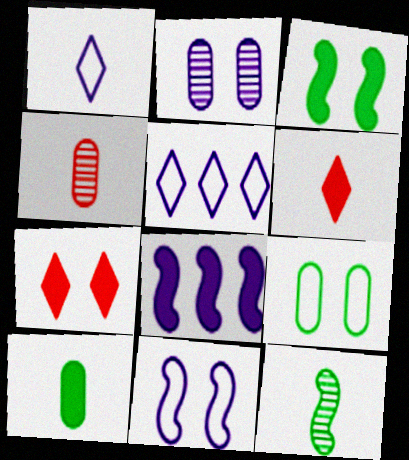[[1, 2, 8], 
[3, 4, 5], 
[7, 8, 10]]